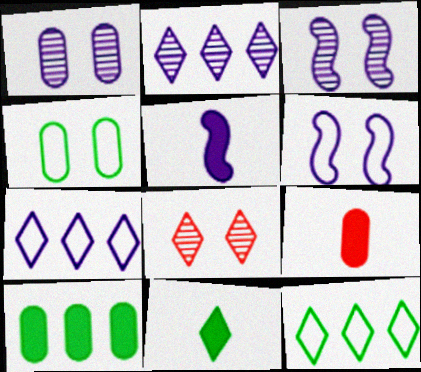[[1, 5, 7], 
[3, 9, 12], 
[5, 9, 11], 
[7, 8, 11]]